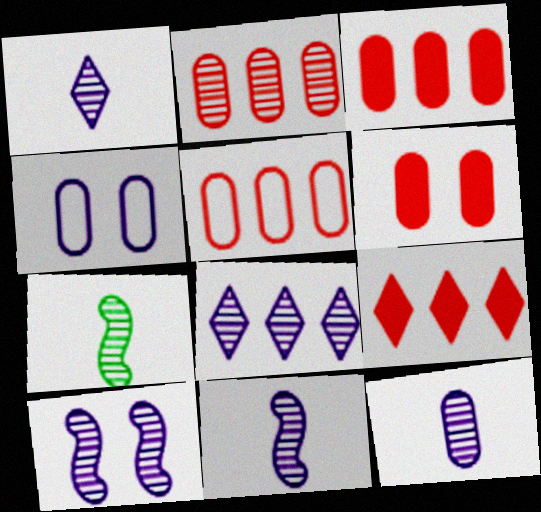[[1, 11, 12], 
[2, 3, 5], 
[4, 7, 9], 
[8, 10, 12]]